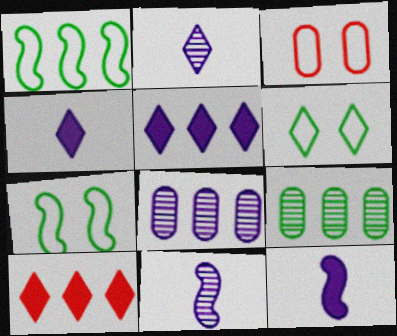[[1, 8, 10], 
[2, 6, 10]]